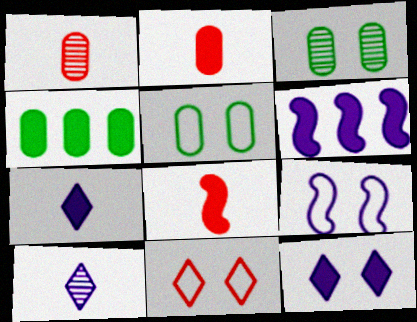[[4, 8, 12], 
[5, 9, 11]]